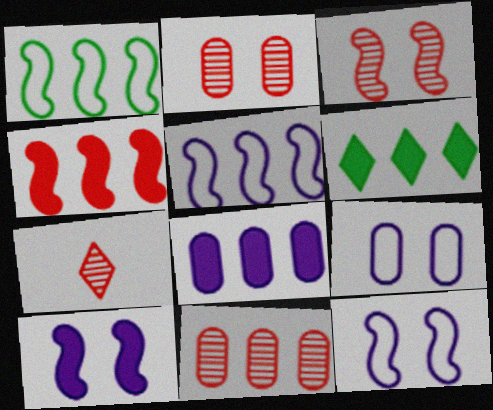[[3, 7, 11], 
[4, 6, 8], 
[5, 6, 11]]